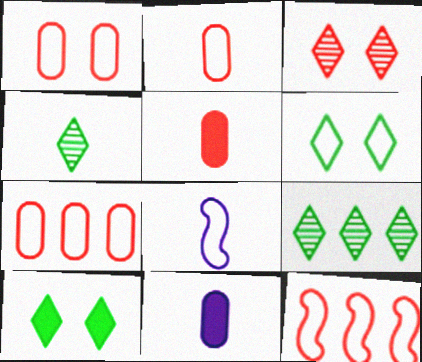[[1, 2, 7], 
[3, 5, 12], 
[4, 5, 8], 
[6, 7, 8]]